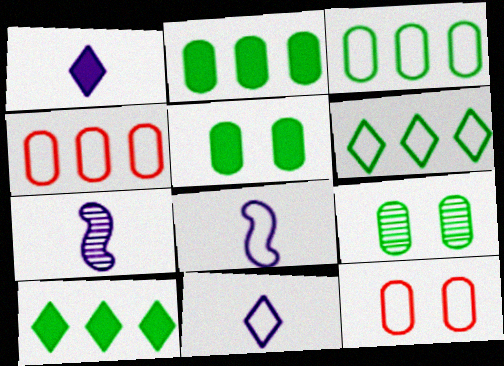[[6, 8, 12], 
[7, 10, 12]]